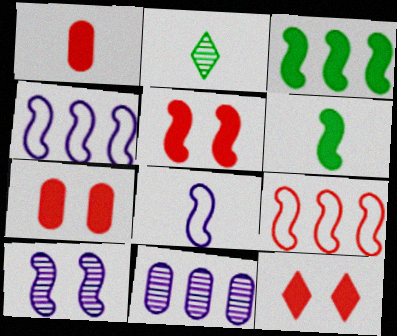[[1, 2, 8], 
[2, 4, 7], 
[5, 7, 12], 
[6, 9, 10]]